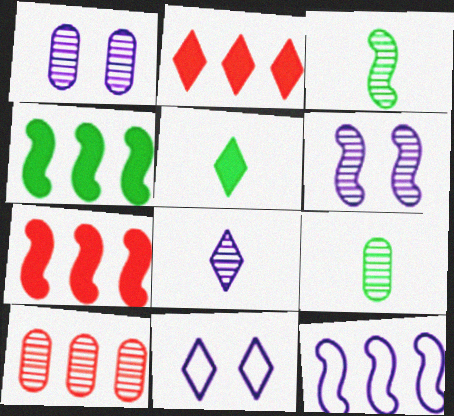[[1, 9, 10], 
[7, 9, 11]]